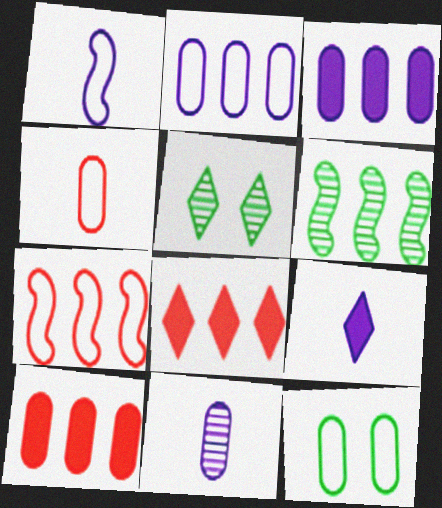[[1, 5, 10], 
[1, 9, 11], 
[2, 4, 12], 
[2, 6, 8], 
[10, 11, 12]]